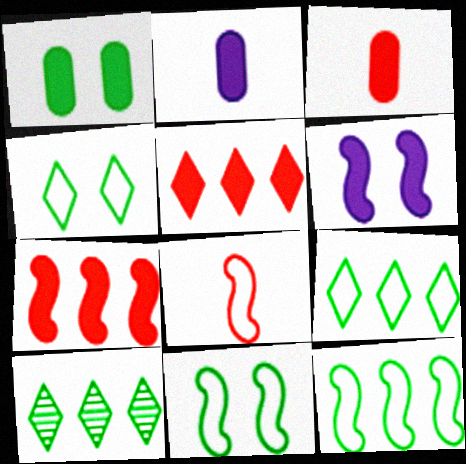[]